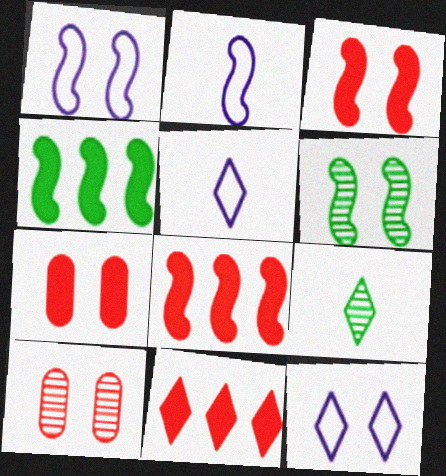[[1, 3, 6], 
[2, 6, 8], 
[4, 5, 10], 
[6, 7, 12], 
[9, 11, 12]]